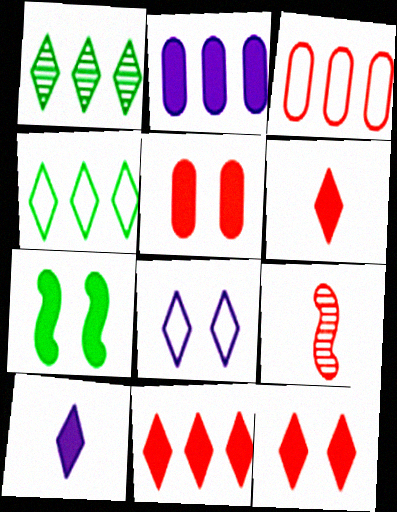[[1, 6, 8], 
[2, 6, 7], 
[3, 9, 12], 
[6, 11, 12]]